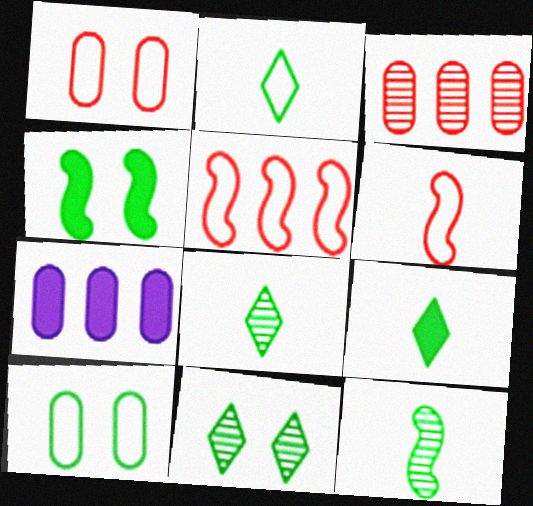[[2, 8, 9], 
[4, 10, 11], 
[6, 7, 11]]